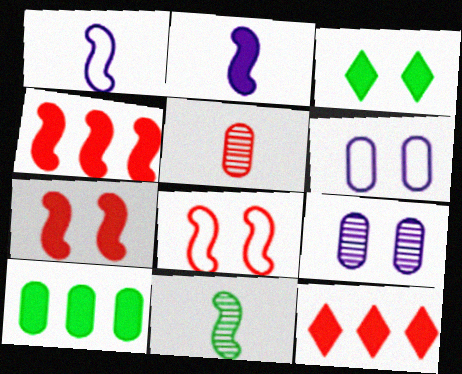[[3, 8, 9], 
[5, 6, 10], 
[5, 8, 12], 
[6, 11, 12]]